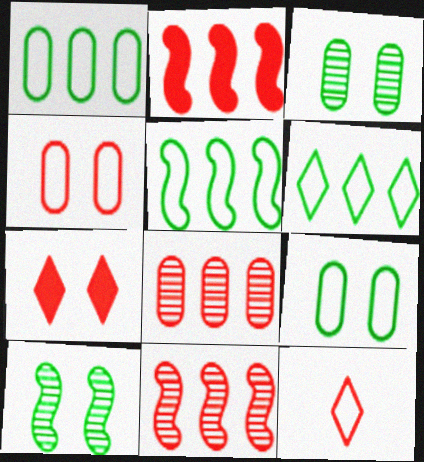[[1, 5, 6]]